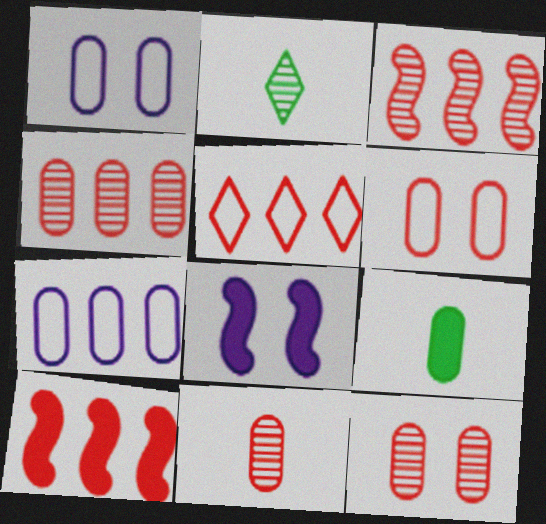[[1, 2, 10], 
[1, 4, 9], 
[4, 5, 10], 
[4, 11, 12], 
[7, 9, 12]]